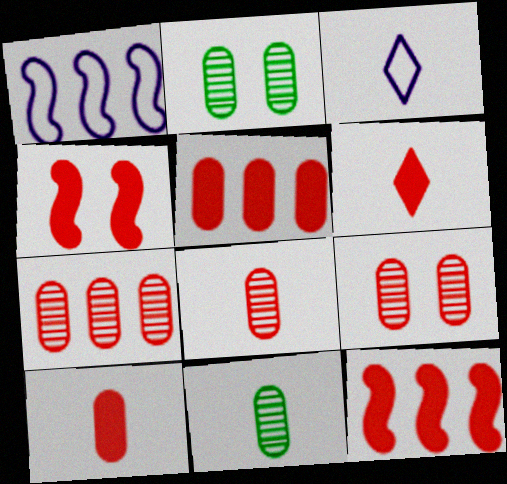[[1, 2, 6], 
[2, 3, 12], 
[4, 5, 6], 
[7, 8, 9]]